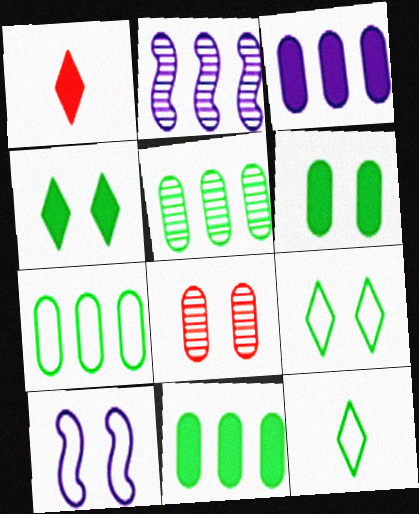[[1, 5, 10], 
[4, 8, 10], 
[5, 7, 11]]